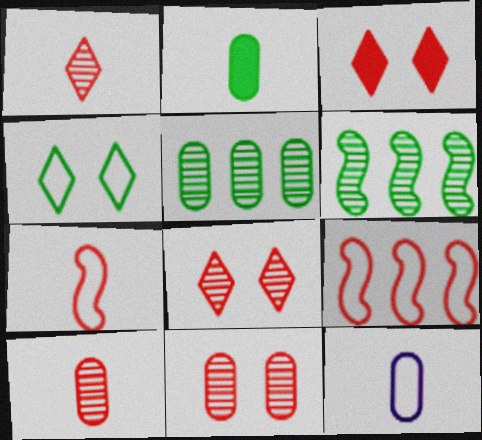[[2, 4, 6], 
[2, 10, 12], 
[3, 6, 12], 
[3, 9, 10], 
[4, 9, 12]]